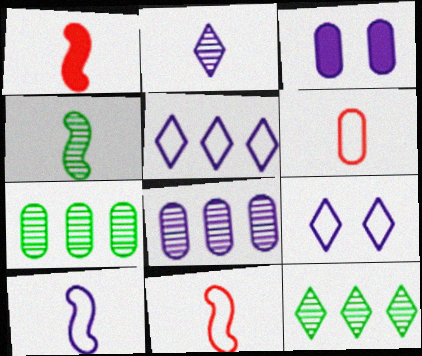[[1, 4, 10], 
[1, 7, 9], 
[3, 6, 7], 
[3, 11, 12]]